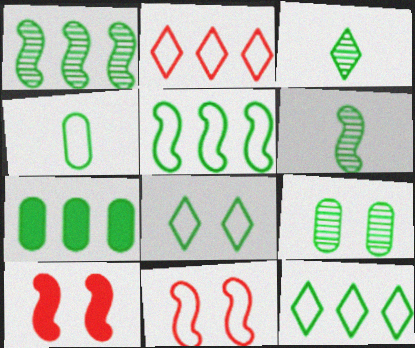[[1, 3, 9], 
[1, 7, 12], 
[4, 5, 8], 
[4, 7, 9], 
[6, 7, 8]]